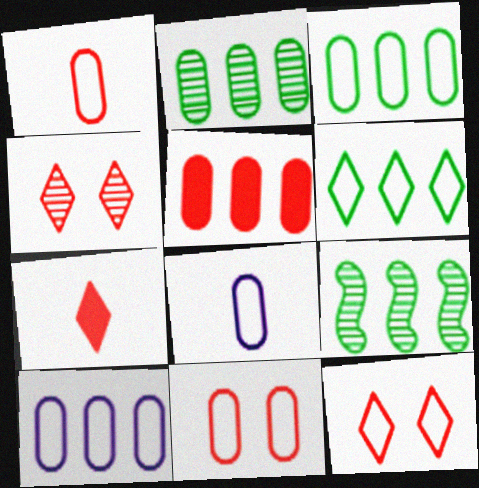[[2, 5, 10], 
[3, 8, 11]]